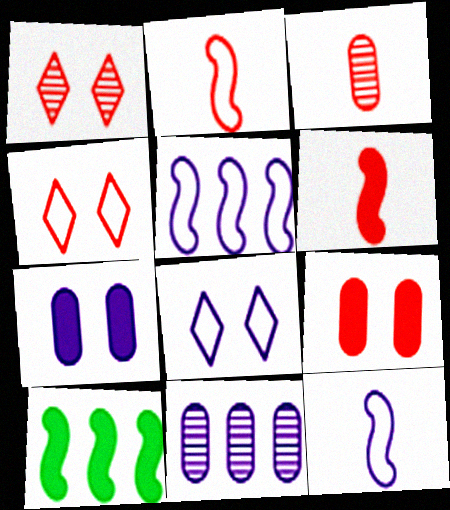[[3, 8, 10]]